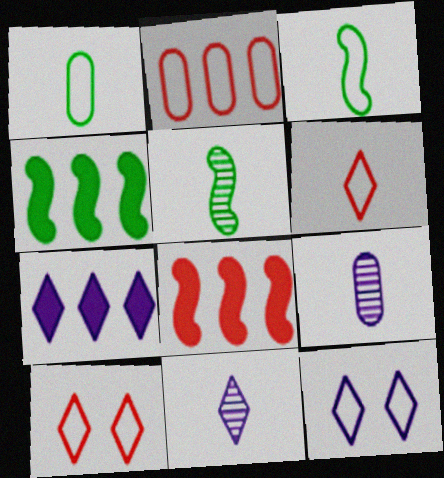[[2, 3, 12], 
[4, 9, 10], 
[7, 11, 12]]